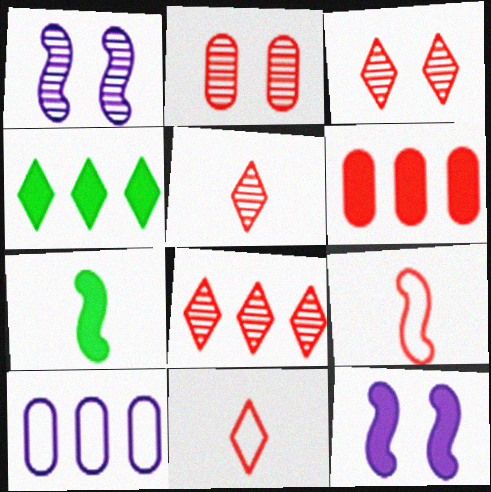[[3, 5, 8], 
[3, 6, 9], 
[3, 7, 10]]